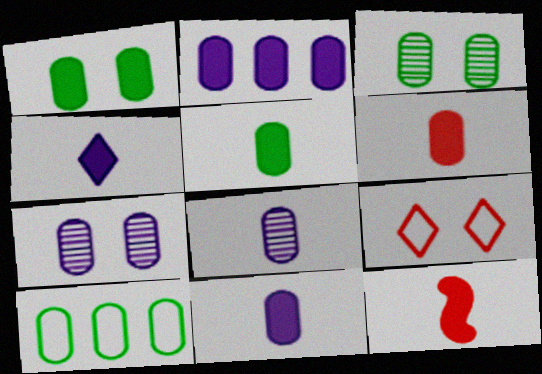[[1, 2, 6], 
[3, 5, 10], 
[4, 5, 12], 
[5, 6, 11], 
[6, 7, 10]]